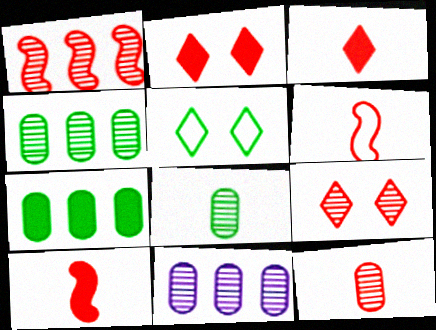[[1, 9, 12], 
[3, 6, 12], 
[5, 10, 11]]